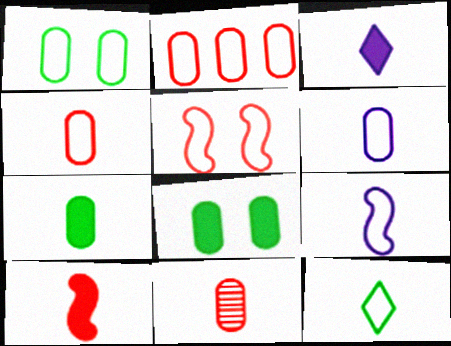[[1, 2, 6], 
[3, 7, 10], 
[4, 9, 12], 
[6, 7, 11]]